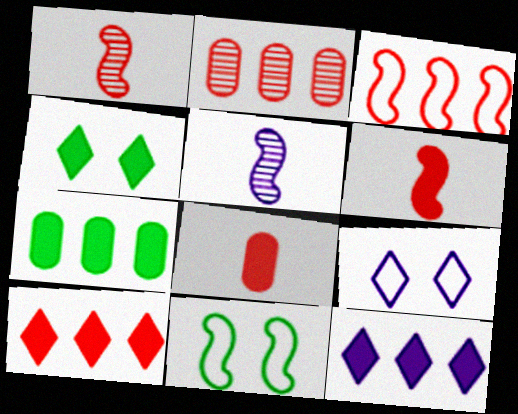[[1, 7, 9], 
[2, 3, 10]]